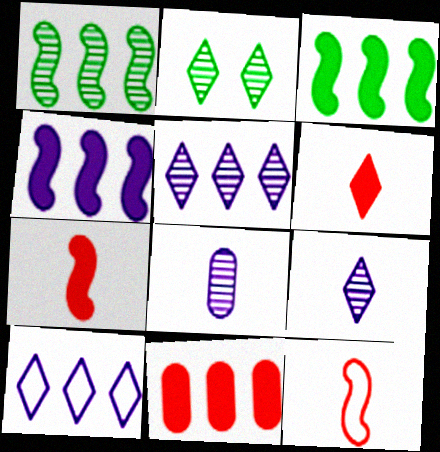[[1, 10, 11], 
[2, 6, 10]]